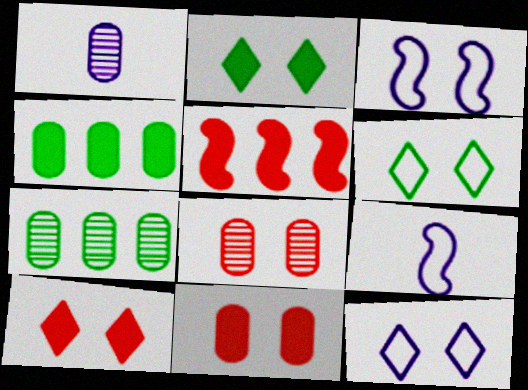[[1, 5, 6], 
[1, 7, 8], 
[2, 3, 8], 
[7, 9, 10]]